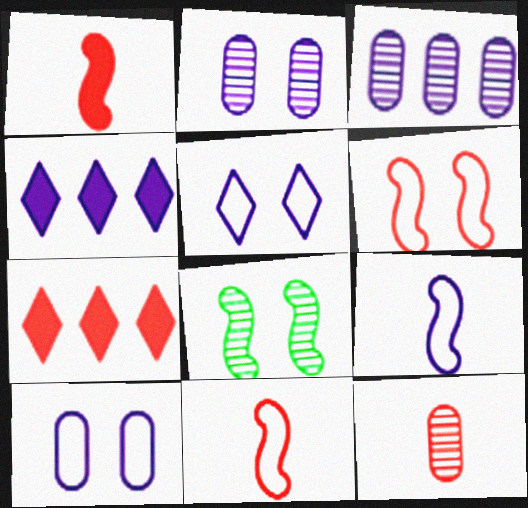[[2, 4, 9], 
[6, 7, 12]]